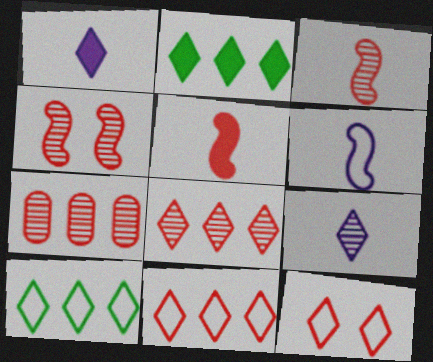[[2, 9, 12], 
[5, 7, 12]]